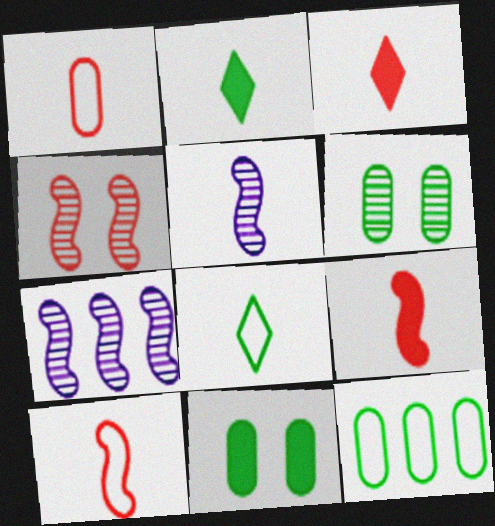[[1, 2, 5]]